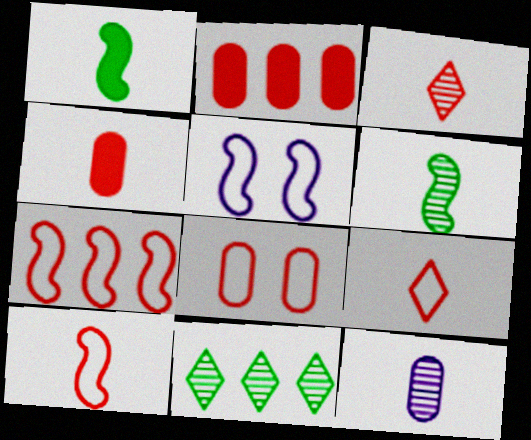[[1, 9, 12], 
[3, 4, 10], 
[3, 6, 12], 
[4, 5, 11], 
[7, 8, 9]]